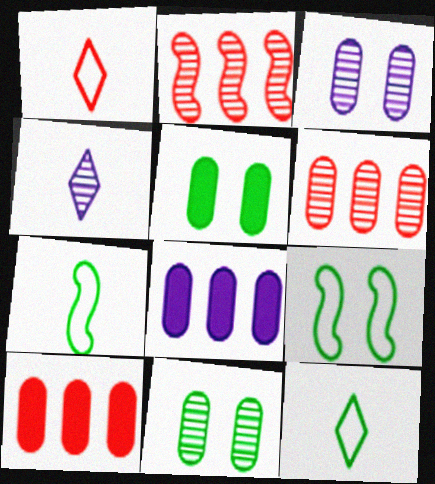[[2, 4, 11], 
[4, 9, 10]]